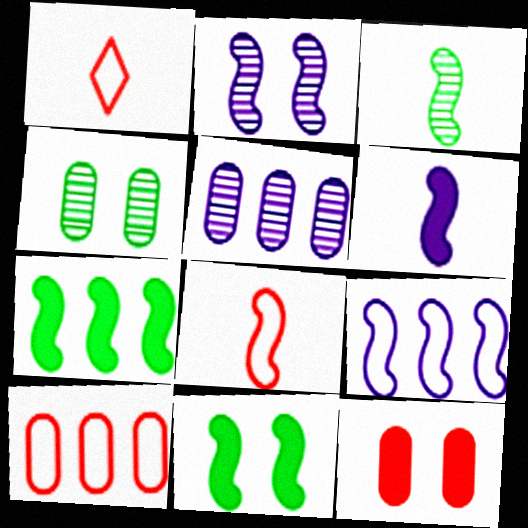[[1, 5, 11], 
[2, 6, 9], 
[2, 7, 8], 
[3, 6, 8]]